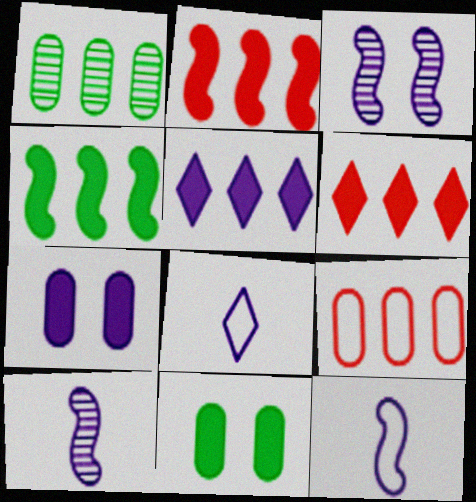[]